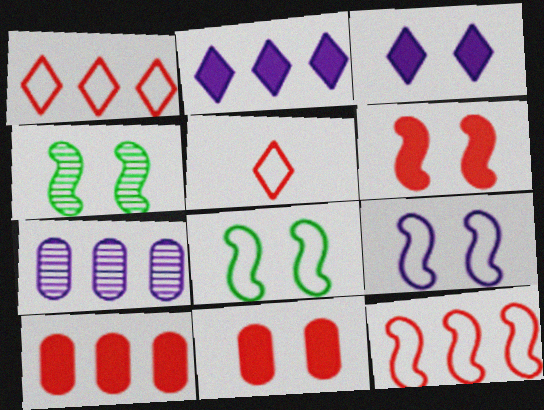[[4, 6, 9]]